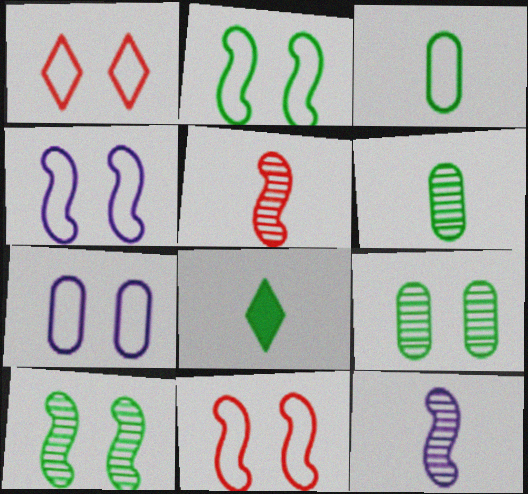[[1, 2, 7], 
[2, 4, 11]]